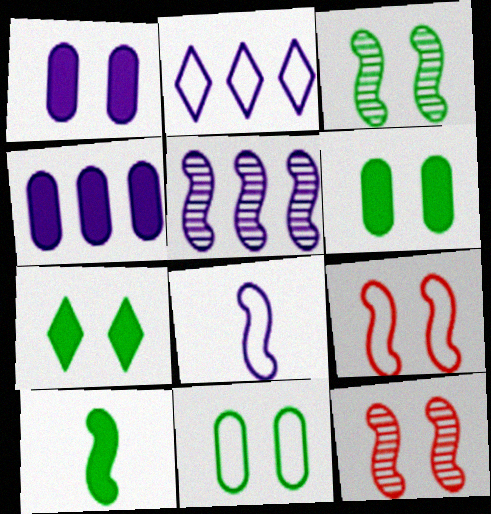[[2, 4, 5], 
[3, 7, 11], 
[5, 9, 10]]